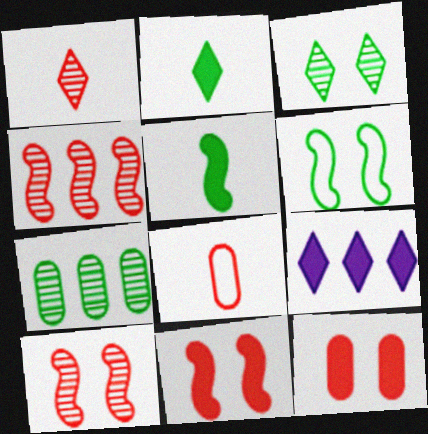[[2, 6, 7], 
[5, 9, 12]]